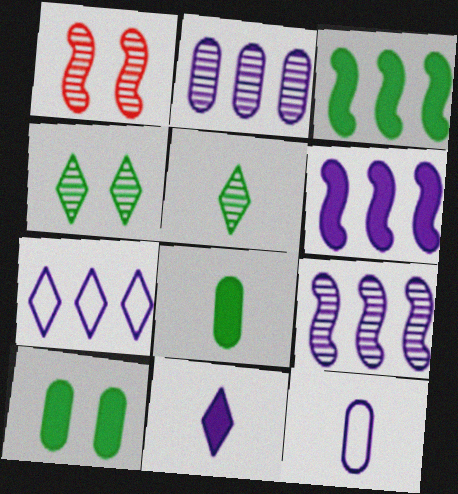[[1, 2, 5], 
[1, 7, 8], 
[2, 6, 7]]